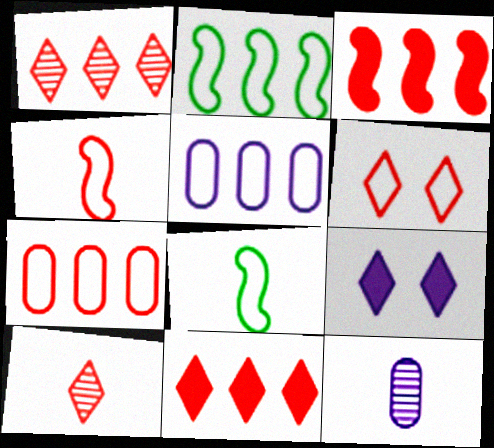[[1, 3, 7], 
[4, 6, 7], 
[5, 6, 8], 
[6, 10, 11]]